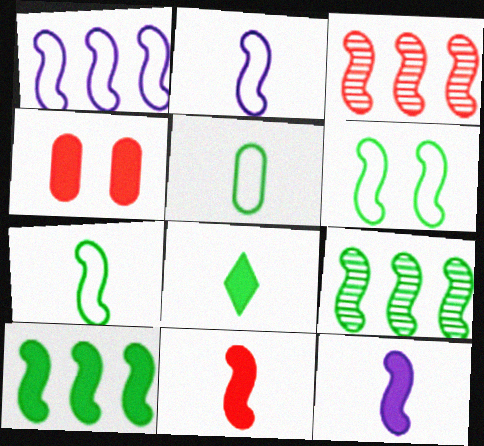[[1, 3, 10], 
[3, 6, 12]]